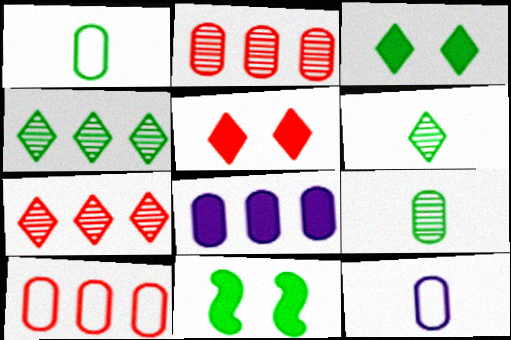[[1, 4, 11], 
[7, 11, 12]]